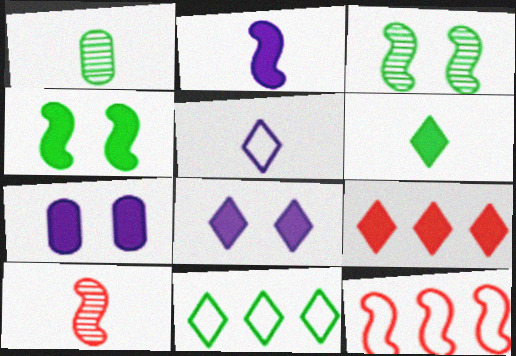[[1, 4, 11], 
[1, 8, 12], 
[2, 3, 12], 
[6, 8, 9], 
[7, 10, 11]]